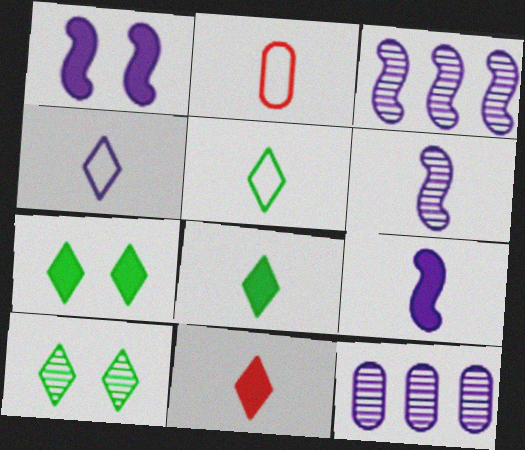[[1, 4, 12], 
[2, 3, 7], 
[2, 6, 8]]